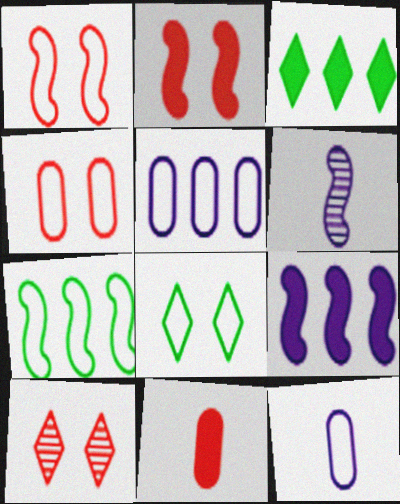[[2, 4, 10], 
[2, 6, 7], 
[3, 4, 6]]